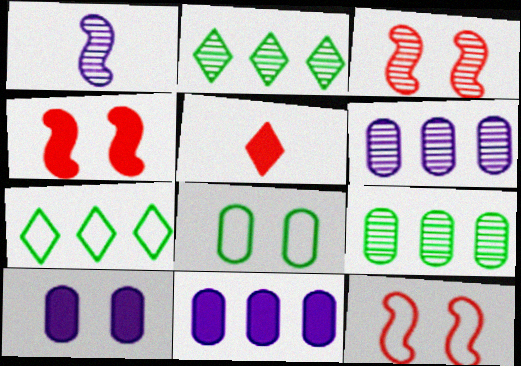[[3, 4, 12]]